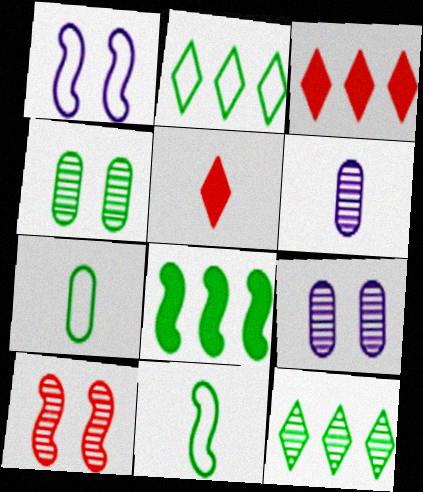[[3, 9, 11], 
[5, 6, 11], 
[6, 10, 12]]